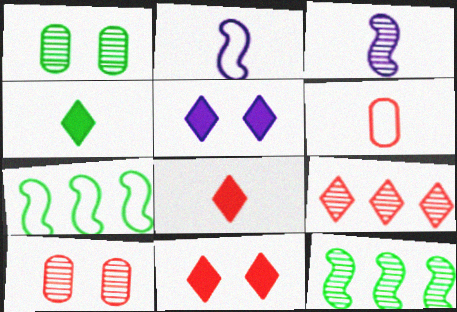[[1, 3, 9], 
[1, 4, 7], 
[3, 4, 6], 
[5, 6, 12]]